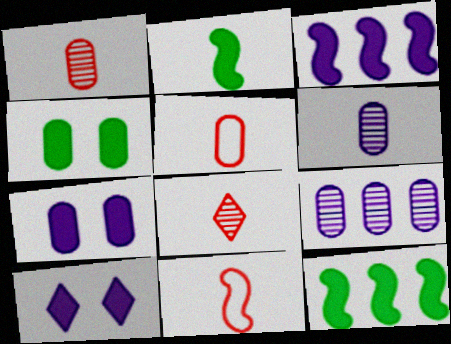[[4, 5, 9]]